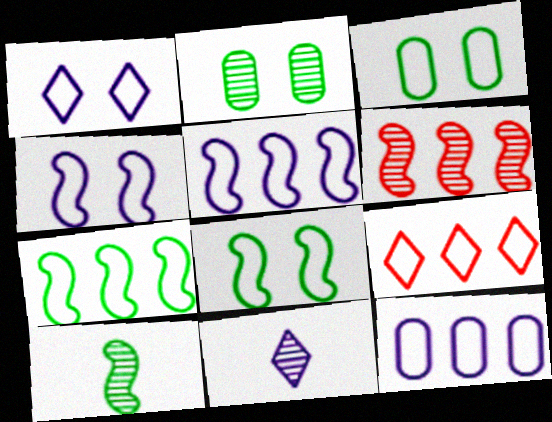[[2, 6, 11], 
[7, 9, 12]]